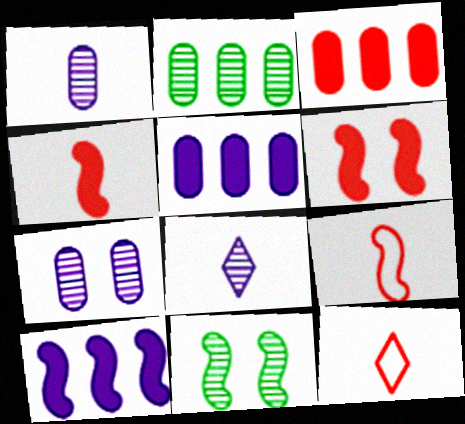[[5, 11, 12], 
[9, 10, 11]]